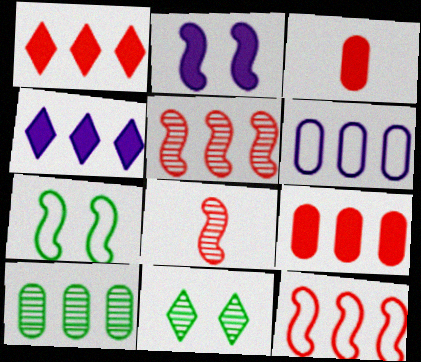[[4, 10, 12], 
[6, 9, 10]]